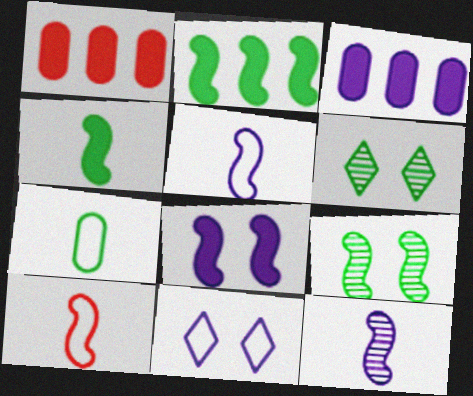[[1, 5, 6], 
[2, 6, 7], 
[3, 6, 10], 
[3, 11, 12], 
[4, 10, 12]]